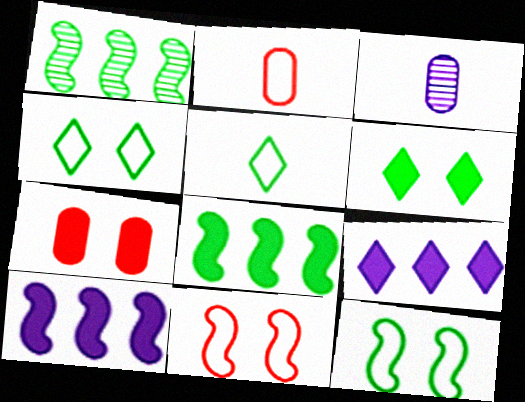[]